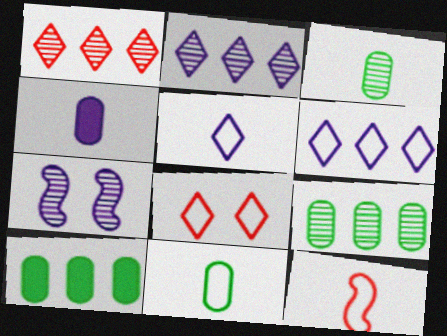[[1, 3, 7], 
[4, 6, 7], 
[5, 11, 12]]